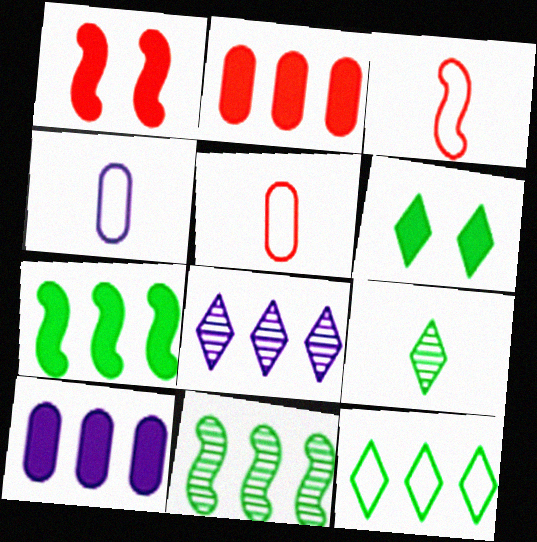[[6, 9, 12]]